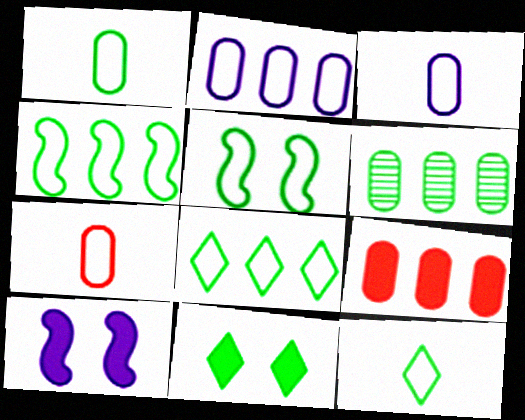[[1, 3, 7], 
[1, 5, 8], 
[2, 6, 9]]